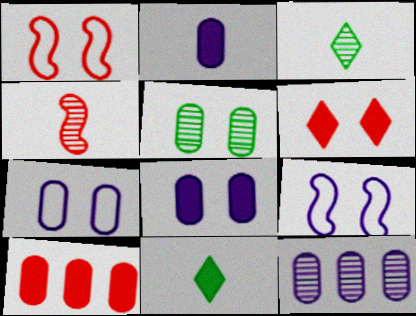[[1, 11, 12], 
[2, 7, 12], 
[3, 9, 10], 
[5, 6, 9]]